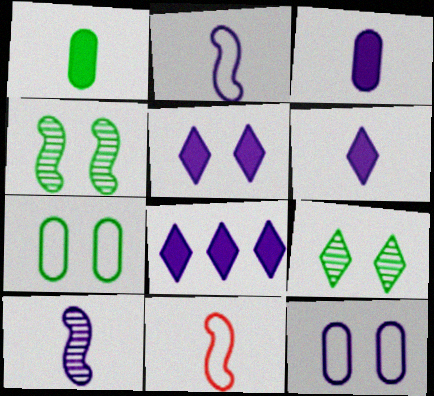[[5, 6, 8], 
[8, 10, 12]]